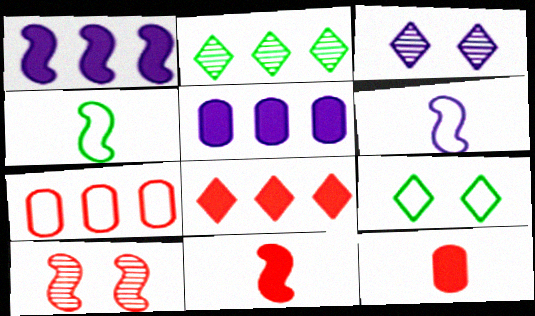[[1, 2, 7], 
[1, 4, 10], 
[3, 5, 6], 
[6, 7, 9]]